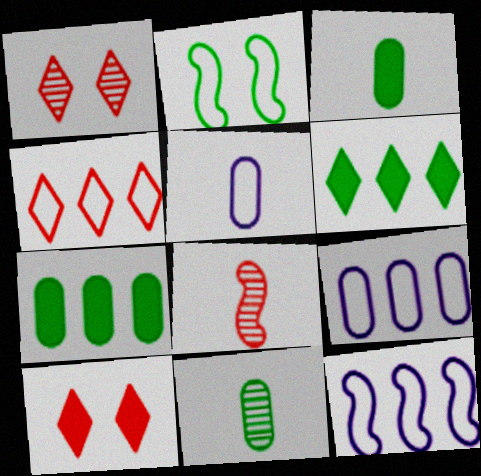[[1, 3, 12], 
[2, 4, 5], 
[2, 6, 11], 
[10, 11, 12]]